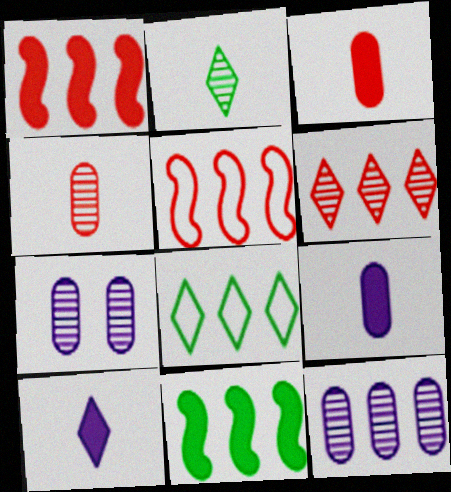[[1, 8, 12]]